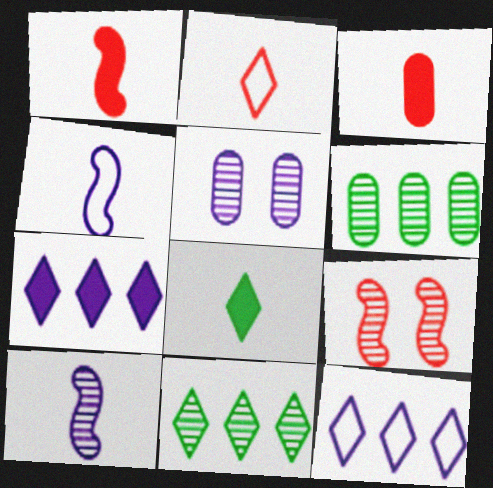[[4, 5, 7]]